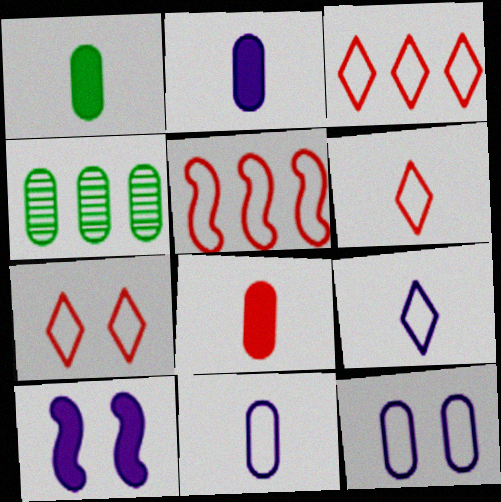[[1, 2, 8], 
[3, 6, 7], 
[4, 6, 10], 
[4, 8, 12]]